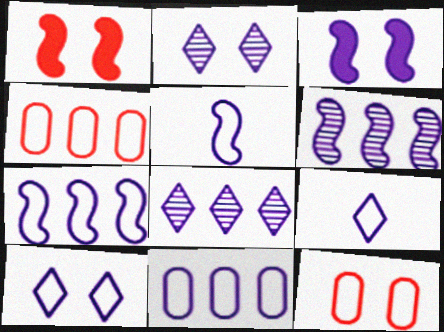[[3, 5, 6], 
[5, 10, 11]]